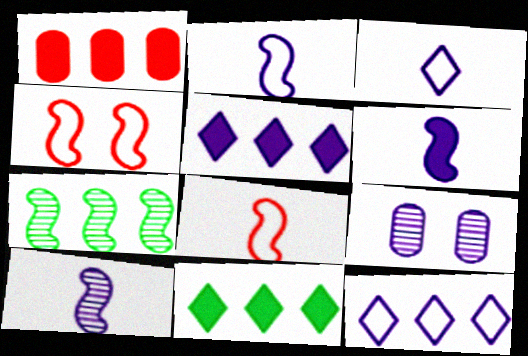[[1, 7, 12], 
[2, 5, 9], 
[2, 6, 10], 
[4, 6, 7], 
[6, 9, 12], 
[8, 9, 11]]